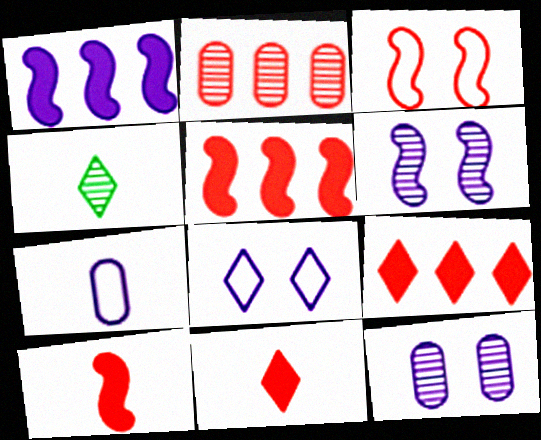[[2, 3, 11], 
[2, 4, 6], 
[4, 7, 10], 
[4, 8, 9]]